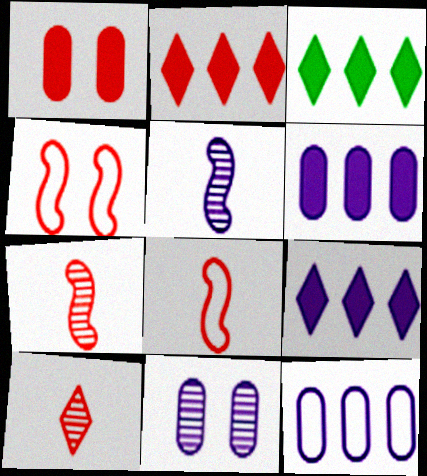[[2, 3, 9], 
[3, 8, 11]]